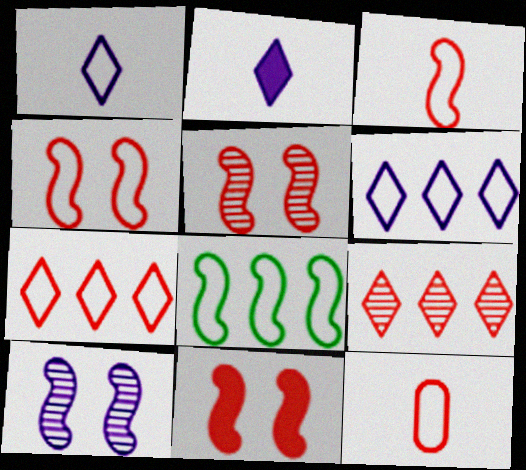[[4, 5, 11], 
[4, 7, 12], 
[9, 11, 12]]